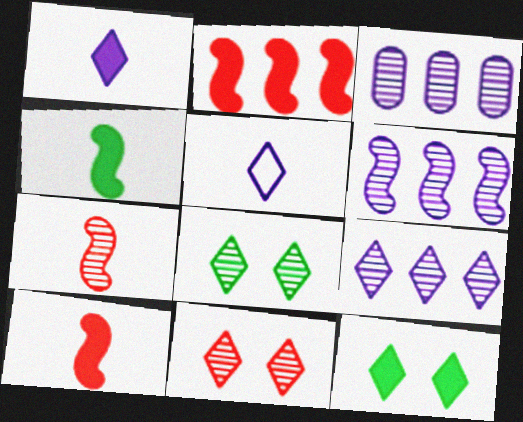[[3, 6, 9], 
[3, 7, 8]]